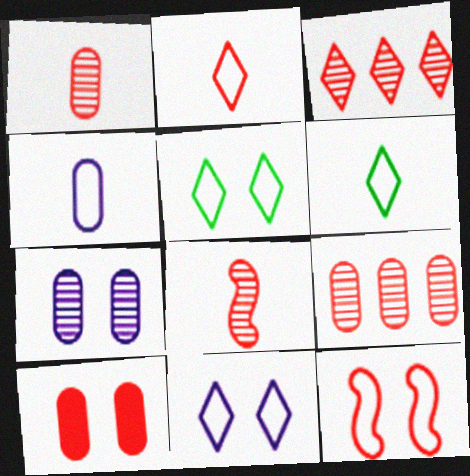[]